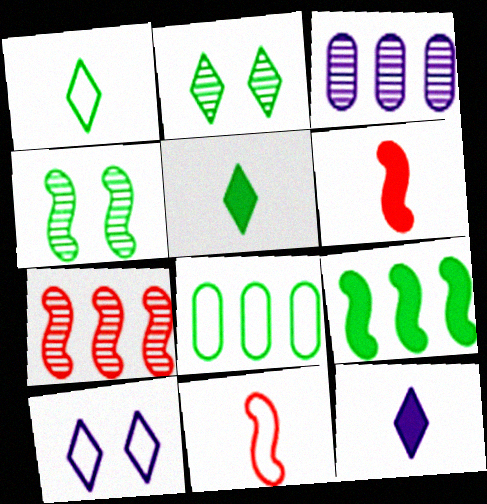[[4, 5, 8], 
[8, 10, 11]]